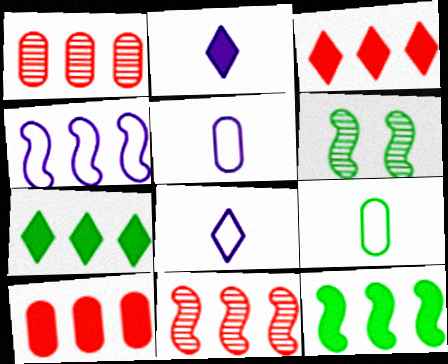[[1, 4, 7], 
[3, 5, 6], 
[4, 11, 12], 
[6, 7, 9], 
[6, 8, 10]]